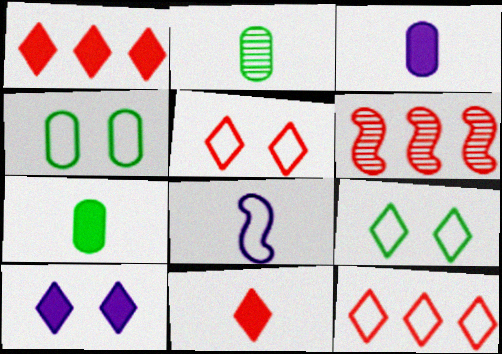[[2, 8, 11], 
[3, 6, 9], 
[4, 8, 12]]